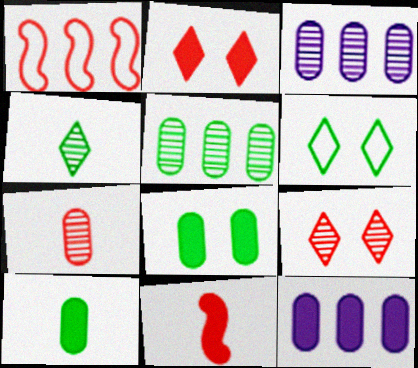[[1, 2, 7], 
[3, 6, 11]]